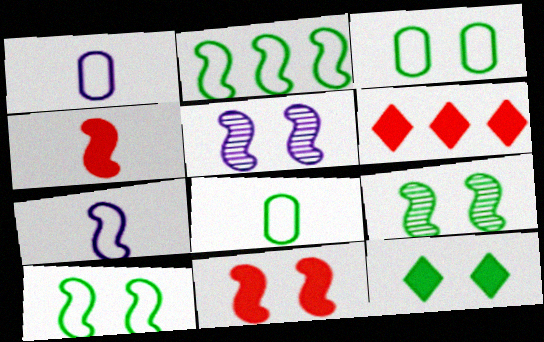[[1, 6, 9], 
[2, 4, 5], 
[3, 9, 12], 
[5, 6, 8], 
[5, 10, 11]]